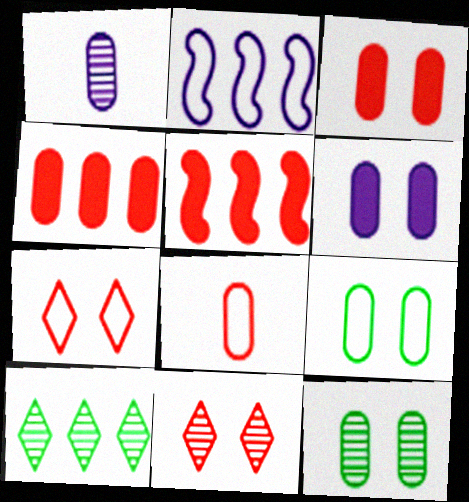[[1, 4, 9], 
[2, 4, 10], 
[5, 8, 11]]